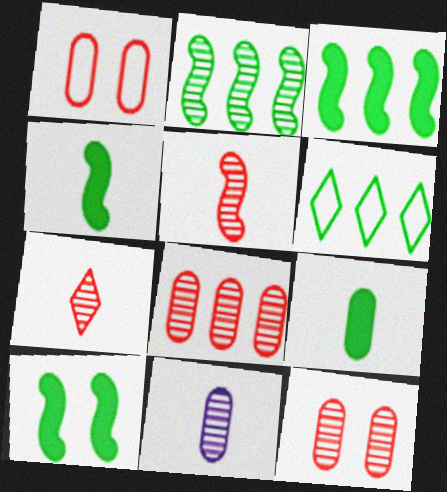[[3, 4, 10]]